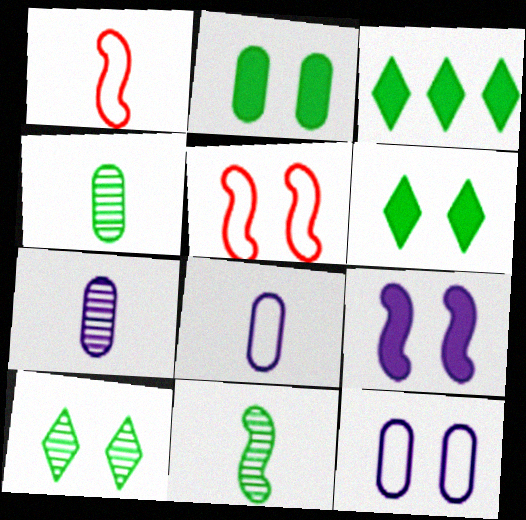[[3, 5, 7]]